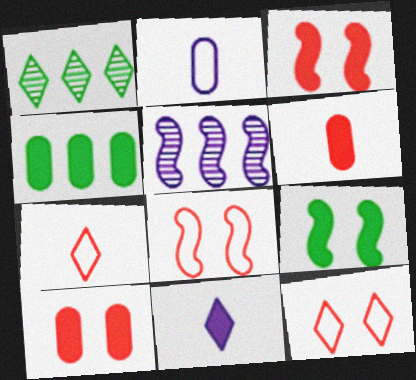[[1, 2, 3], 
[1, 11, 12], 
[3, 4, 11]]